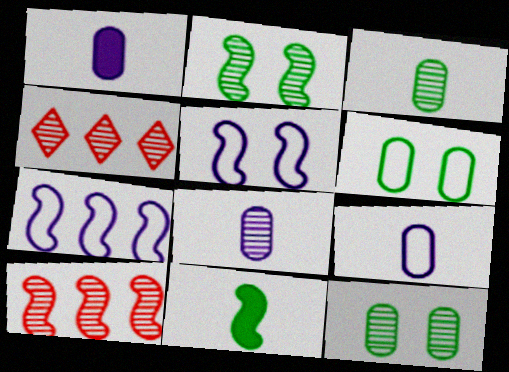[[1, 8, 9], 
[2, 4, 8], 
[5, 10, 11]]